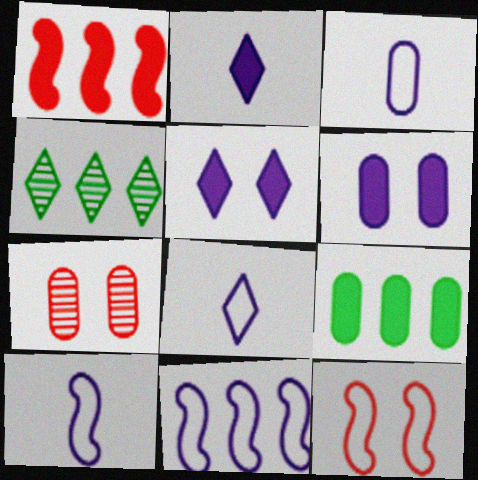[[3, 7, 9], 
[3, 8, 10]]